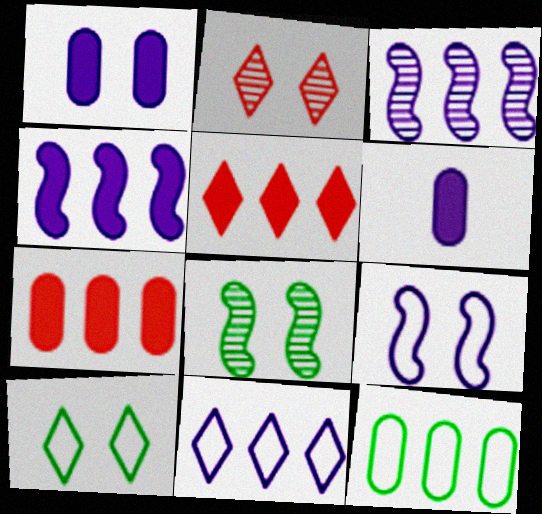[[3, 5, 12]]